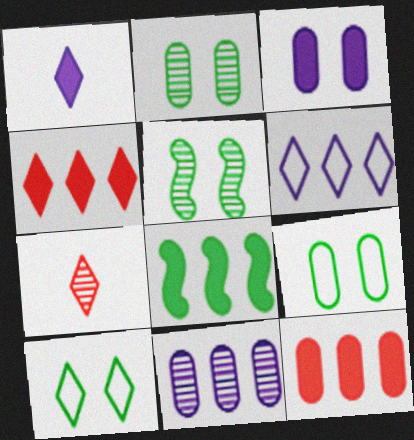[[5, 7, 11]]